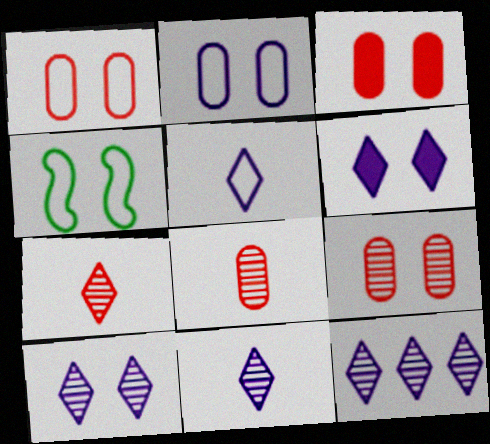[[1, 3, 9], 
[3, 4, 10], 
[4, 6, 9], 
[5, 6, 12], 
[10, 11, 12]]